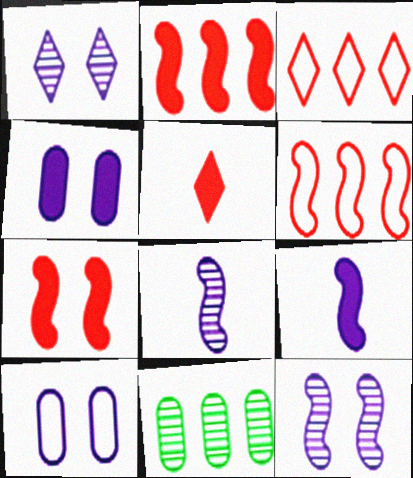[]